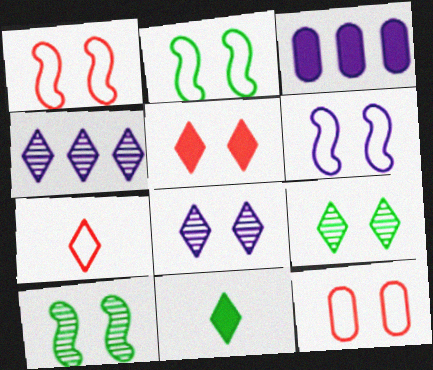[[1, 2, 6], 
[3, 7, 10]]